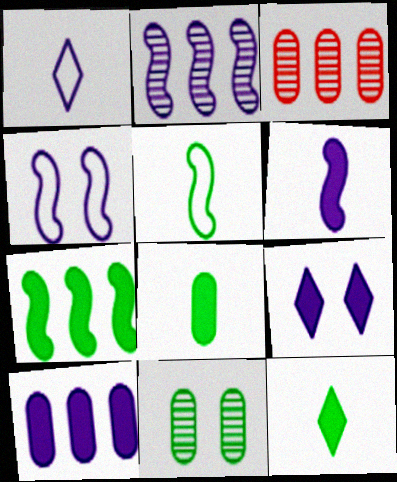[[2, 4, 6], 
[3, 4, 12], 
[3, 5, 9], 
[6, 9, 10]]